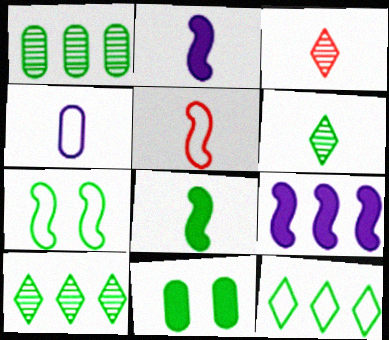[[3, 4, 8]]